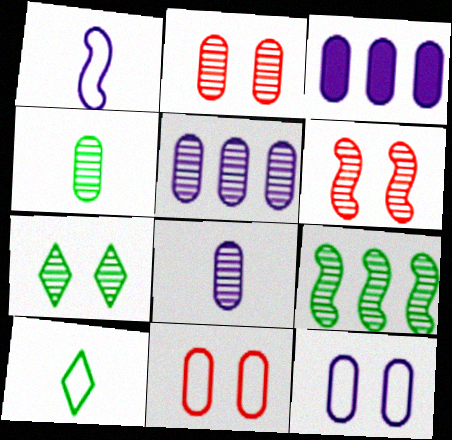[[2, 4, 5], 
[3, 4, 11], 
[3, 6, 10], 
[3, 8, 12], 
[4, 7, 9]]